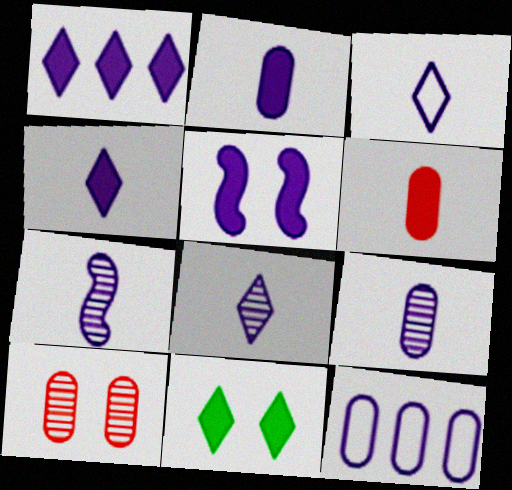[[1, 2, 5], 
[2, 3, 7], 
[3, 4, 8], 
[5, 8, 12], 
[7, 8, 9]]